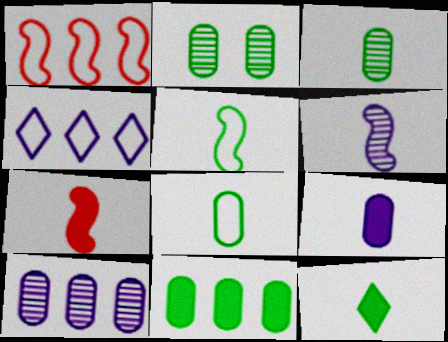[[2, 4, 7], 
[2, 8, 11], 
[3, 5, 12], 
[5, 6, 7], 
[7, 9, 12]]